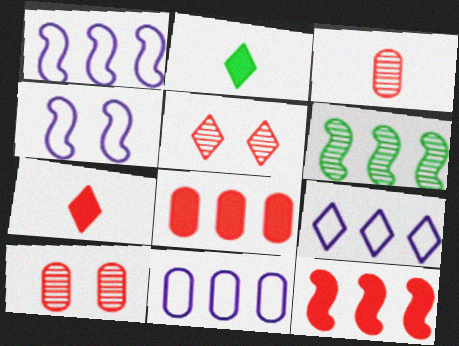[[1, 2, 10], 
[1, 6, 12], 
[1, 9, 11], 
[2, 5, 9], 
[6, 8, 9]]